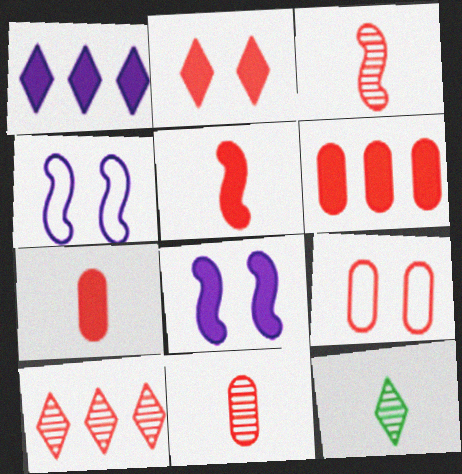[[2, 5, 6], 
[4, 6, 12], 
[5, 9, 10], 
[6, 9, 11]]